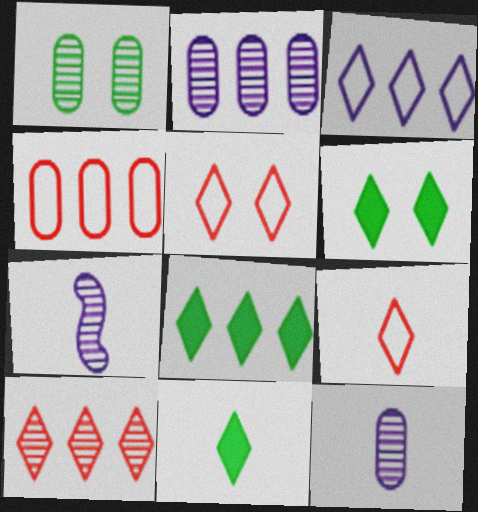[[1, 7, 10], 
[3, 8, 10], 
[4, 6, 7], 
[6, 8, 11]]